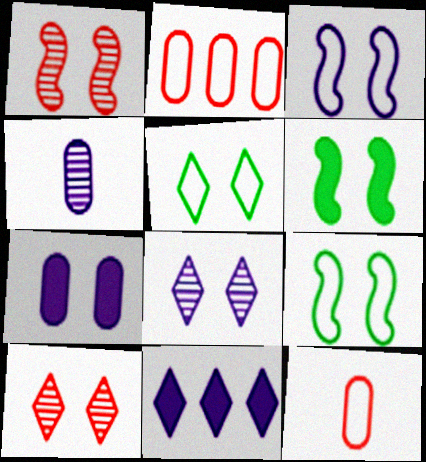[[1, 3, 6], 
[1, 5, 7], 
[3, 4, 11], 
[3, 7, 8], 
[7, 9, 10]]